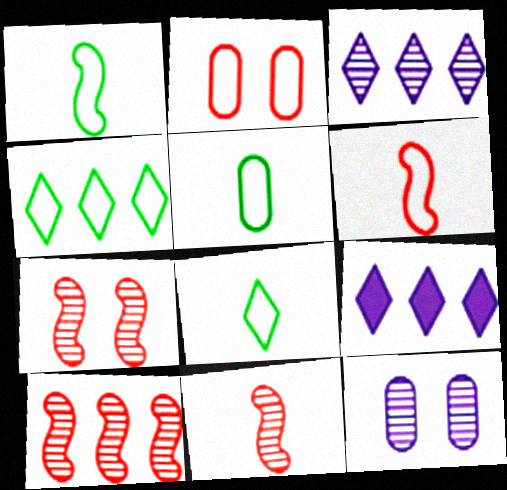[[1, 5, 8], 
[5, 7, 9], 
[7, 10, 11]]